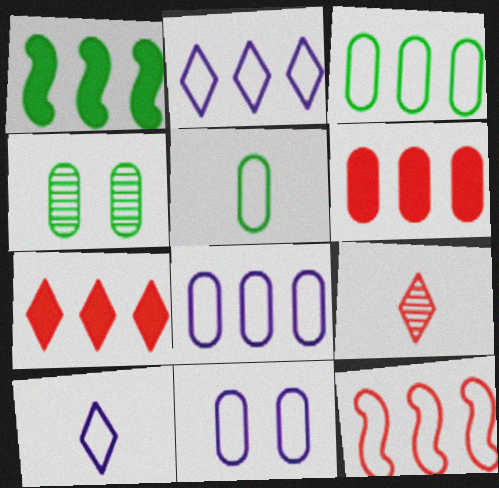[[1, 9, 11], 
[2, 3, 12]]